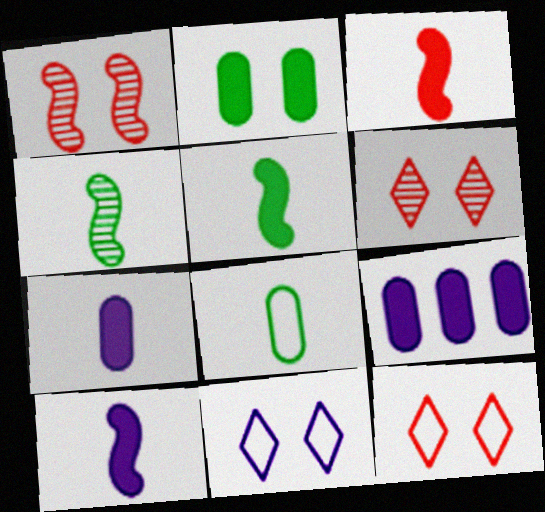[[1, 2, 11], 
[3, 5, 10], 
[4, 9, 12]]